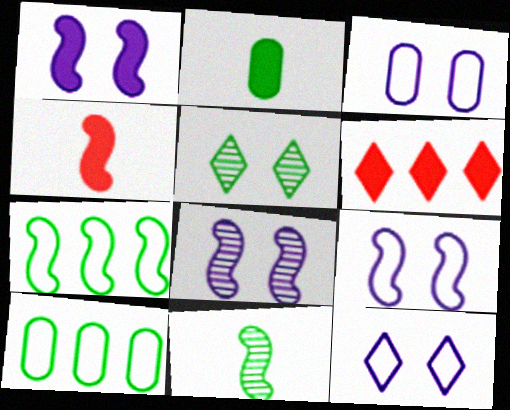[[1, 2, 6], 
[1, 8, 9], 
[2, 5, 7], 
[3, 6, 11], 
[3, 9, 12], 
[4, 7, 8]]